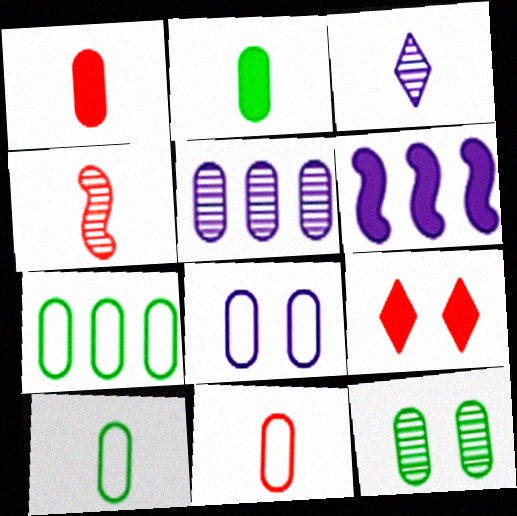[[2, 6, 9], 
[2, 7, 12], 
[3, 6, 8], 
[7, 8, 11]]